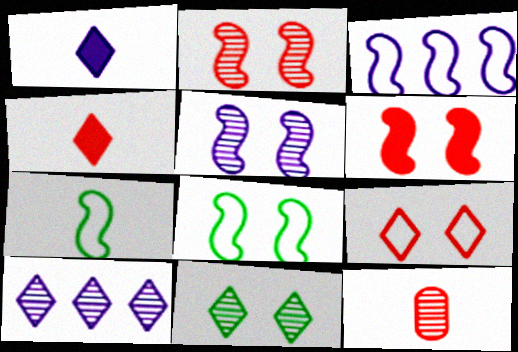[[1, 7, 12], 
[5, 6, 8]]